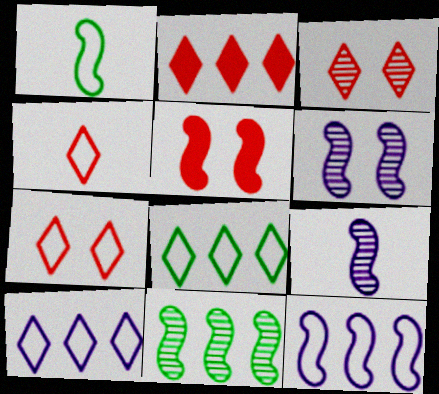[[2, 3, 4]]